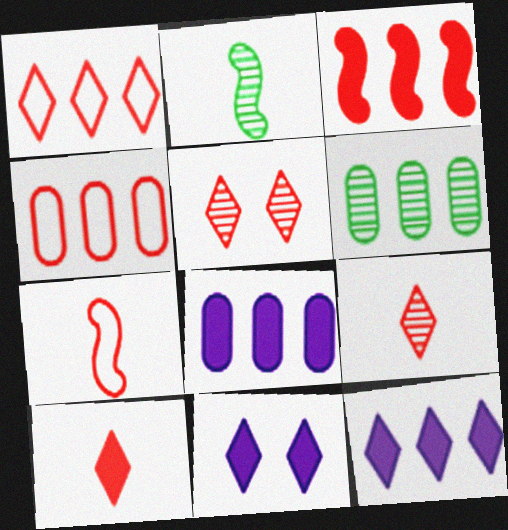[[1, 5, 10], 
[2, 4, 11], 
[4, 6, 8], 
[6, 7, 11]]